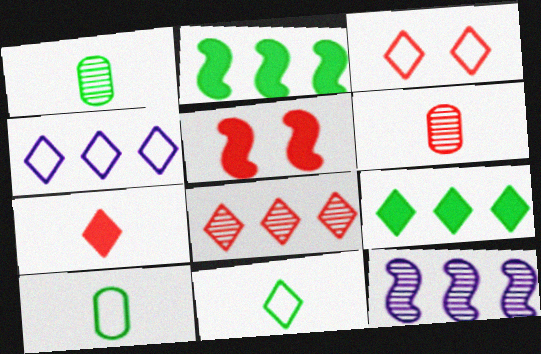[[1, 4, 5], 
[3, 4, 11], 
[3, 7, 8], 
[4, 8, 9]]